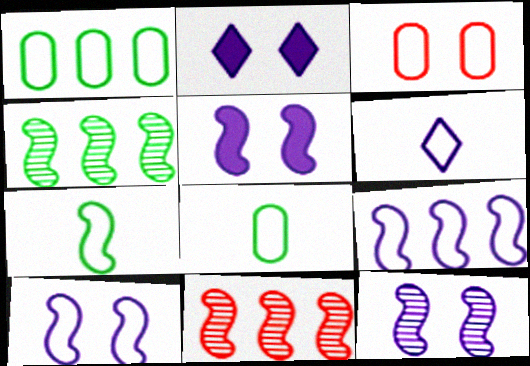[[2, 8, 11], 
[5, 7, 11], 
[5, 10, 12]]